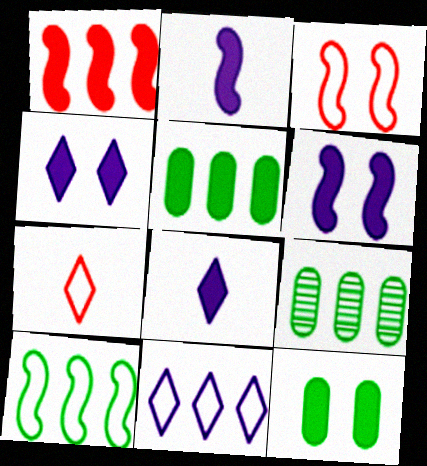[[1, 8, 12], 
[1, 9, 11], 
[3, 8, 9], 
[6, 7, 9]]